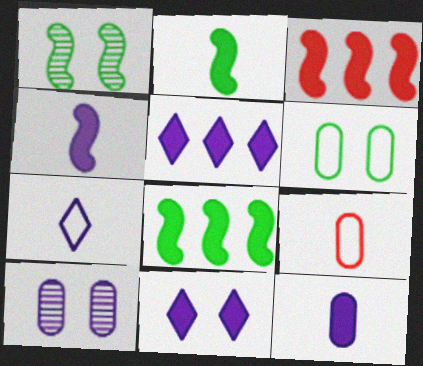[[1, 5, 9]]